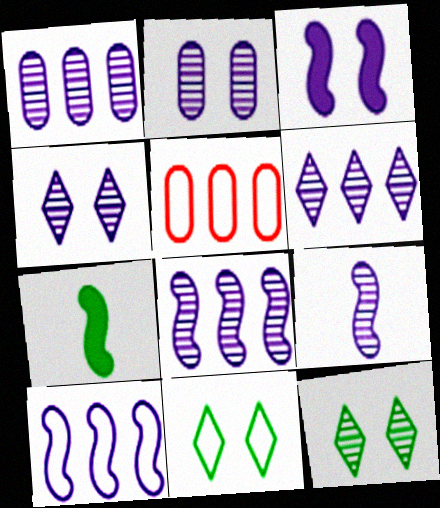[[1, 4, 9], 
[1, 6, 8], 
[2, 6, 9], 
[3, 9, 10], 
[4, 5, 7]]